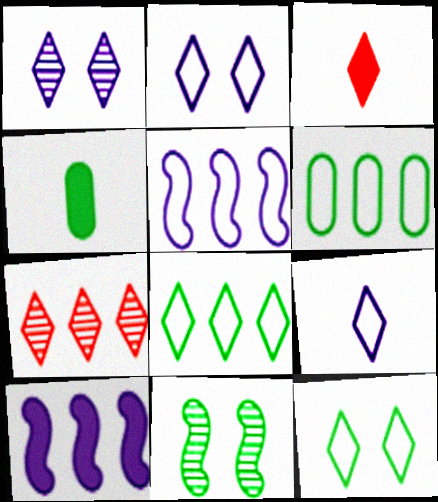[[1, 3, 8], 
[4, 8, 11], 
[6, 7, 10]]